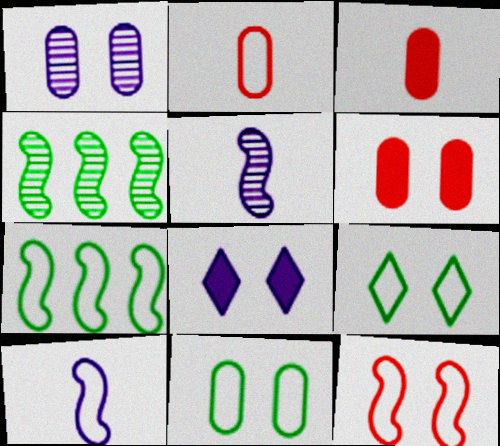[[1, 6, 11], 
[2, 4, 8], 
[7, 10, 12]]